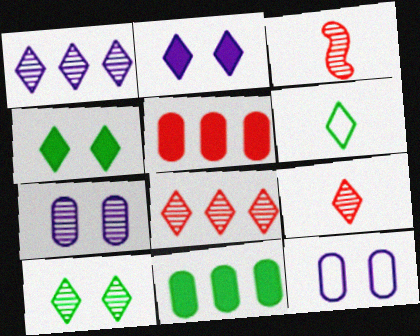[[1, 9, 10], 
[2, 6, 8]]